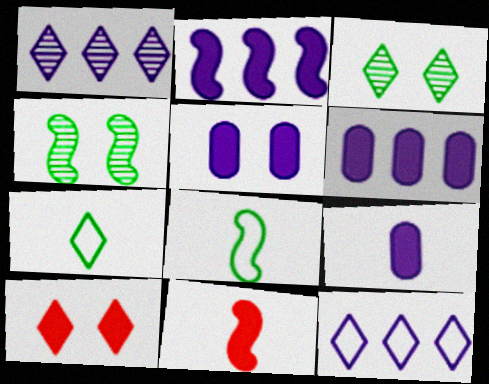[[1, 7, 10], 
[5, 6, 9]]